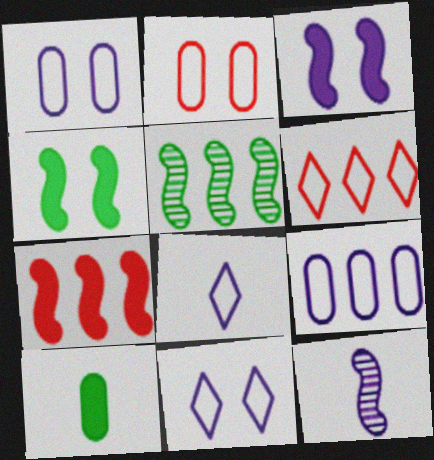[]